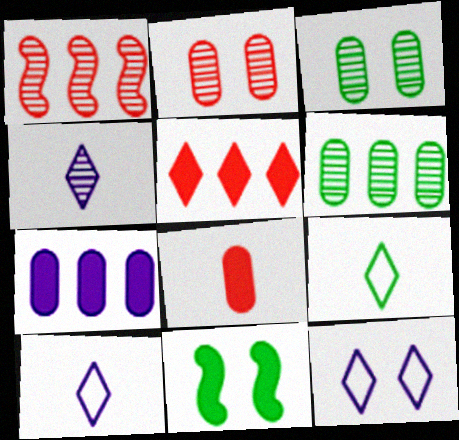[[1, 3, 4], 
[2, 11, 12], 
[6, 9, 11]]